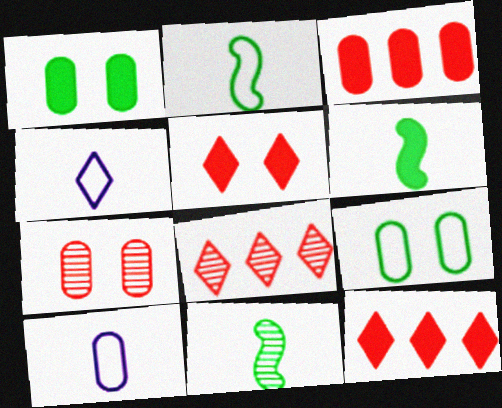[[2, 6, 11]]